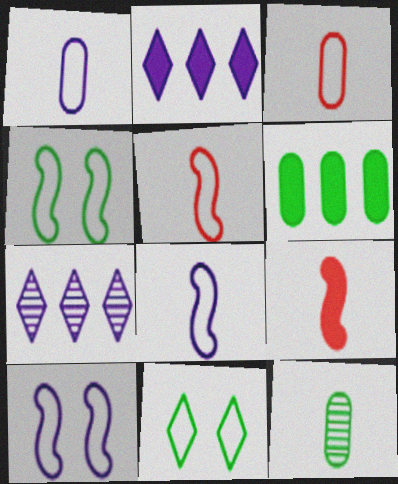[]